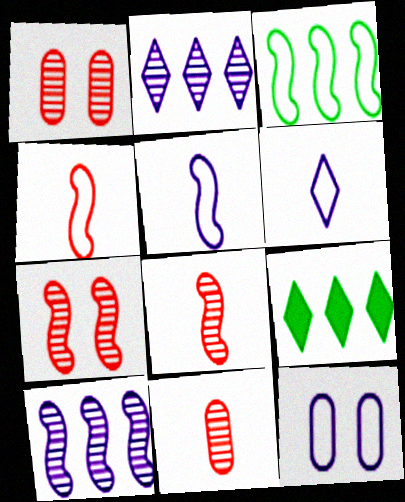[[1, 5, 9], 
[8, 9, 12]]